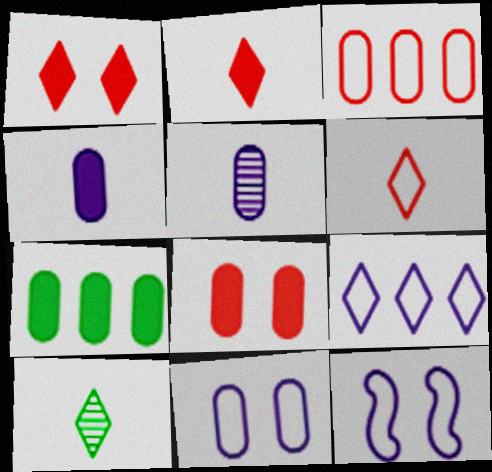[[1, 9, 10], 
[4, 7, 8]]